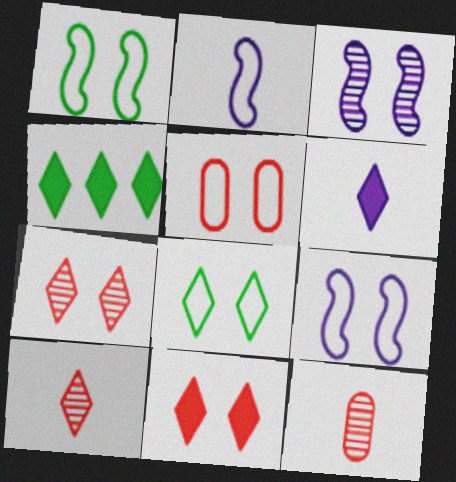[[4, 6, 11], 
[4, 9, 12], 
[5, 8, 9]]